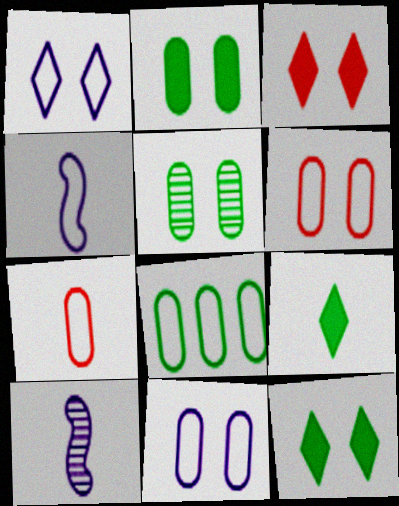[[3, 8, 10], 
[7, 8, 11], 
[7, 9, 10]]